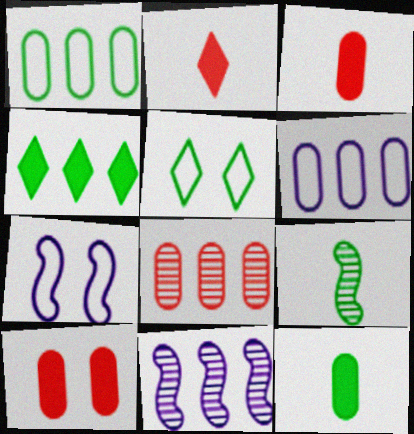[[3, 5, 11]]